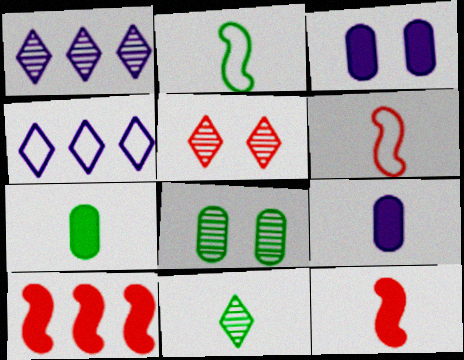[[1, 5, 11], 
[2, 7, 11], 
[4, 8, 12], 
[6, 9, 11]]